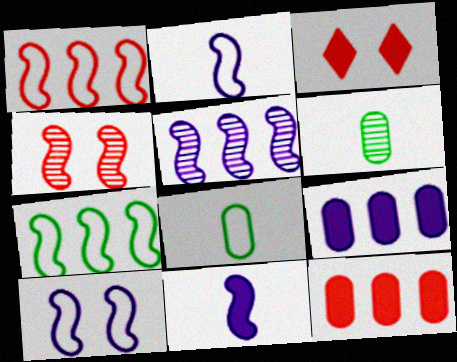[[3, 5, 8], 
[4, 7, 11], 
[5, 10, 11]]